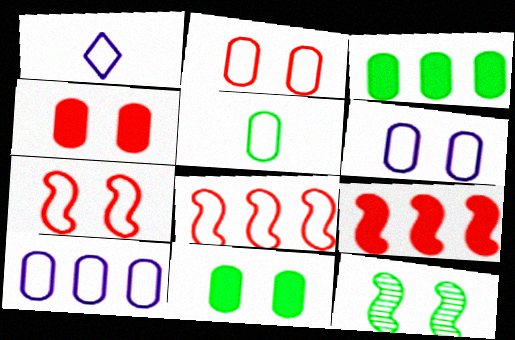[[2, 5, 10]]